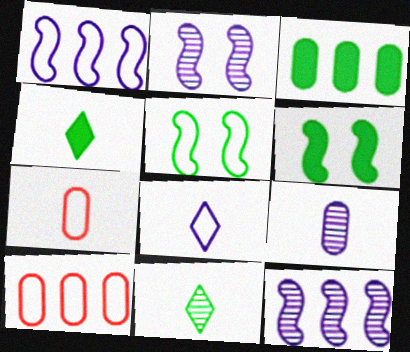[[2, 4, 10], 
[3, 4, 6], 
[3, 5, 11], 
[5, 8, 10]]